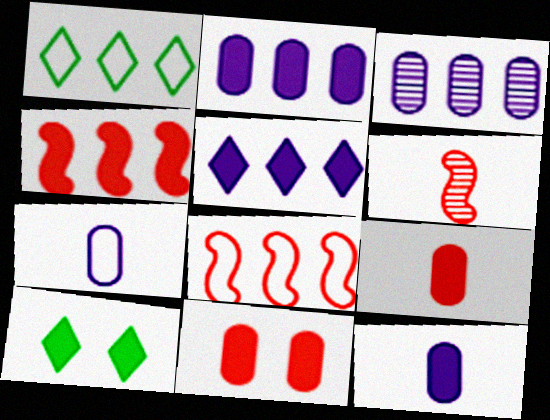[[1, 3, 4], 
[4, 10, 12]]